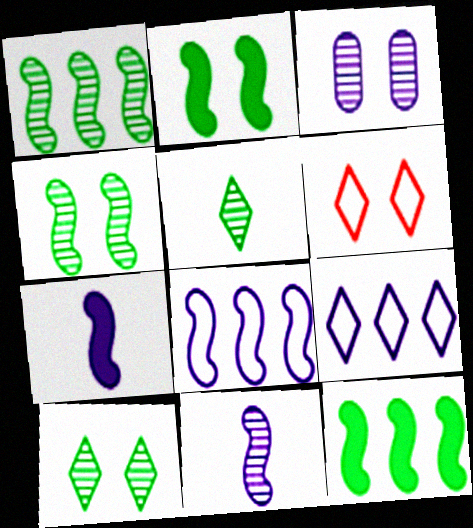[[2, 3, 6], 
[3, 7, 9]]